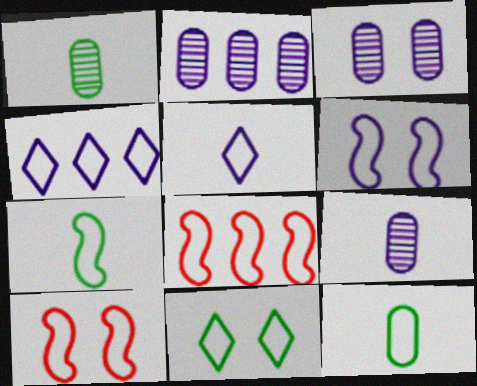[[2, 3, 9], 
[4, 10, 12], 
[6, 7, 8]]